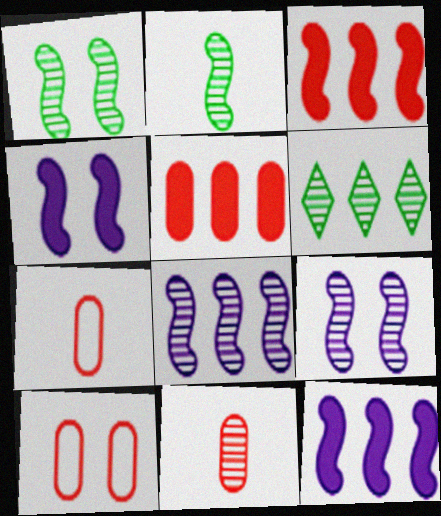[[4, 6, 7], 
[5, 10, 11], 
[6, 9, 11]]